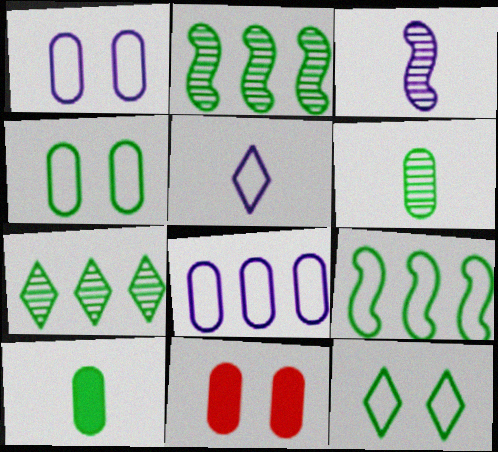[[2, 5, 11], 
[2, 10, 12], 
[6, 8, 11]]